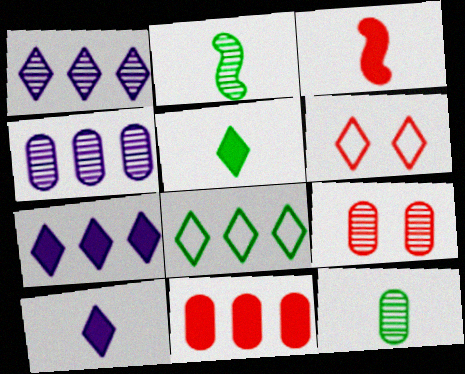[[1, 2, 9], 
[1, 5, 6], 
[4, 9, 12]]